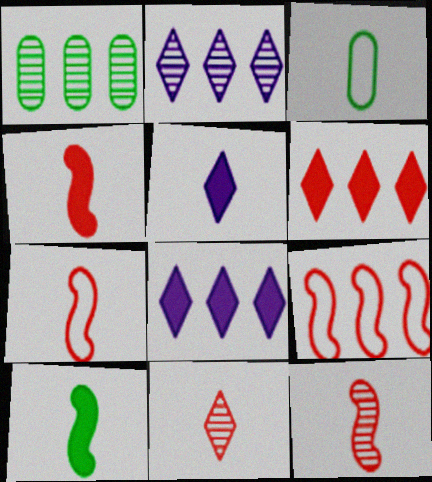[[1, 8, 9], 
[3, 5, 12], 
[4, 7, 12]]